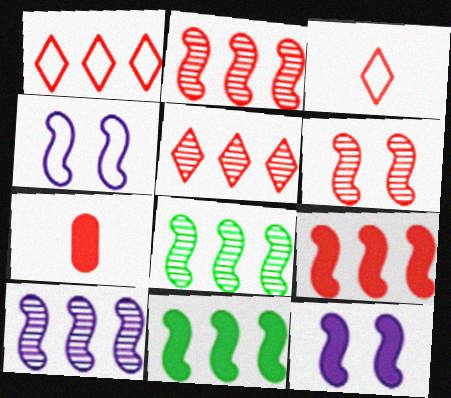[[1, 6, 7], 
[2, 8, 10]]